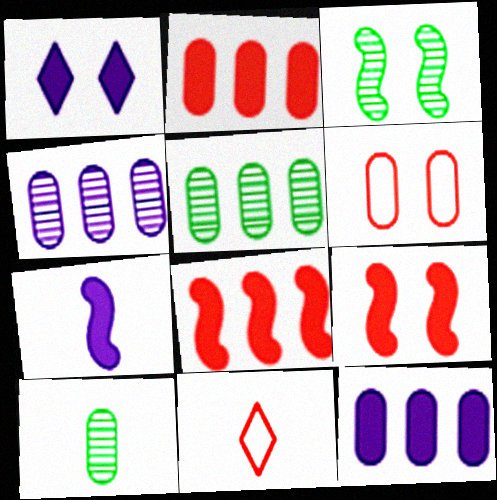[[1, 3, 6], 
[1, 7, 12], 
[3, 11, 12], 
[6, 10, 12], 
[7, 10, 11]]